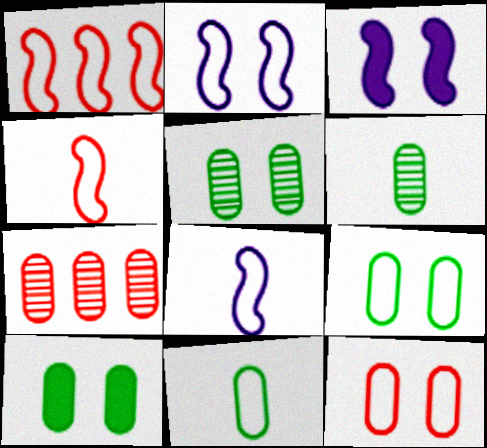[[5, 9, 10]]